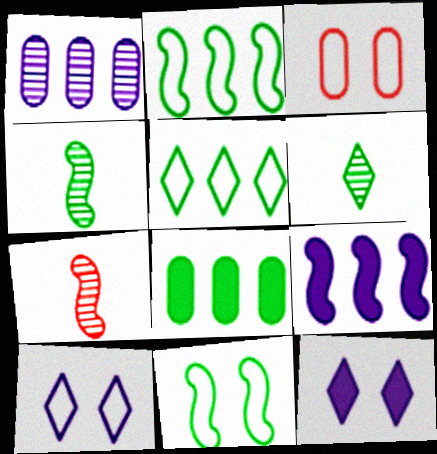[[3, 6, 9], 
[3, 10, 11], 
[6, 8, 11], 
[7, 8, 10], 
[7, 9, 11]]